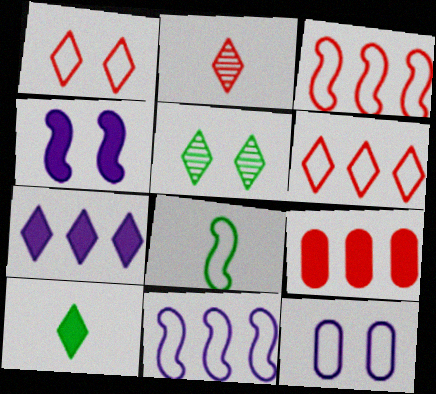[[4, 9, 10], 
[6, 8, 12]]